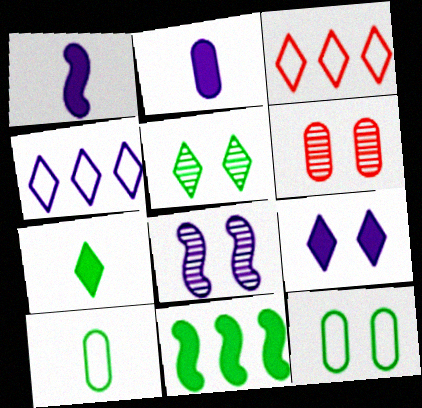[[2, 4, 8], 
[5, 6, 8], 
[5, 10, 11]]